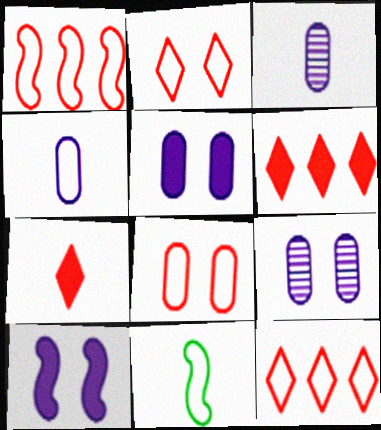[[3, 7, 11], 
[6, 9, 11]]